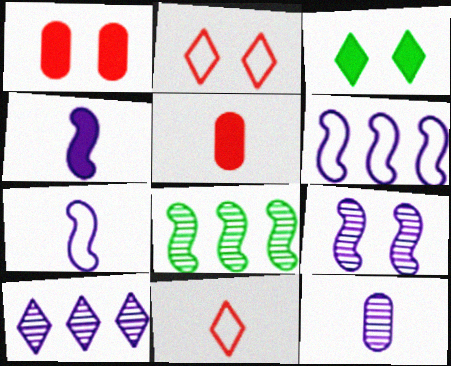[[3, 10, 11], 
[4, 6, 9], 
[9, 10, 12]]